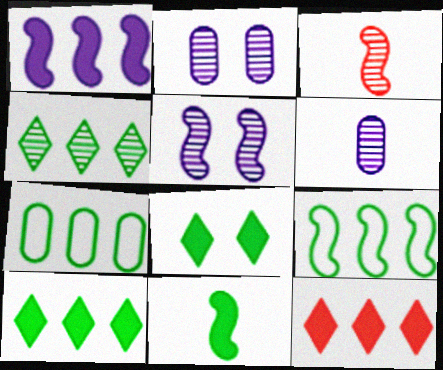[[2, 3, 4]]